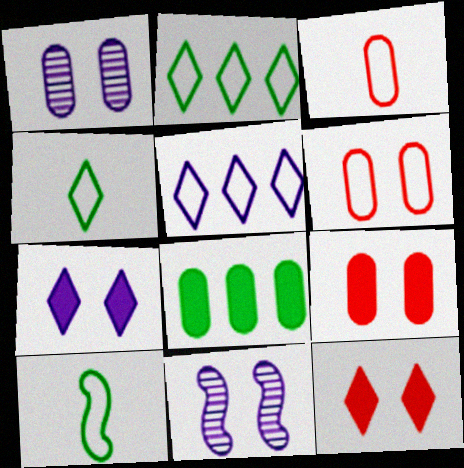[[1, 3, 8], 
[5, 6, 10]]